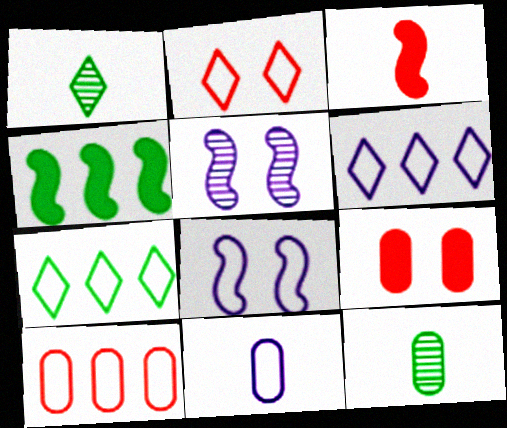[[1, 3, 11], 
[6, 8, 11]]